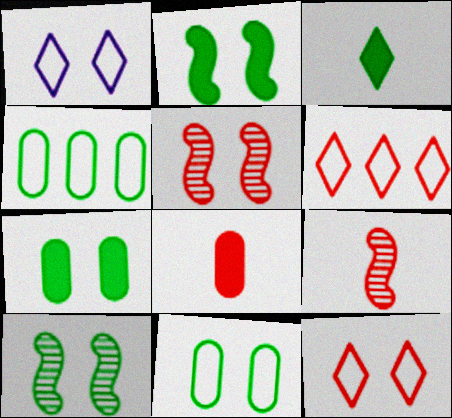[[1, 5, 7], 
[3, 4, 10], 
[5, 6, 8]]